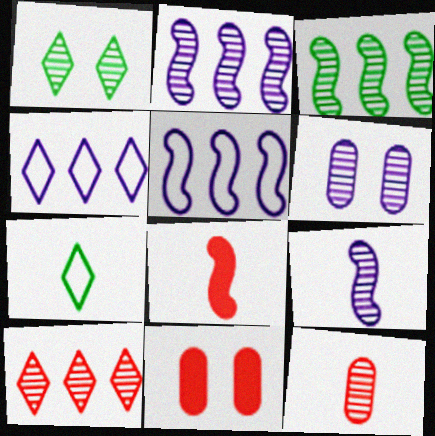[[1, 2, 12], 
[2, 7, 11]]